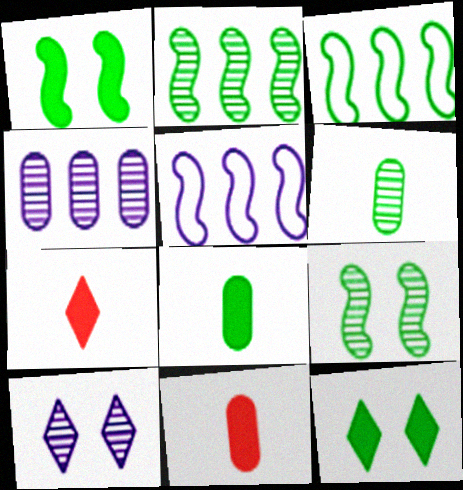[[3, 6, 12], 
[3, 10, 11]]